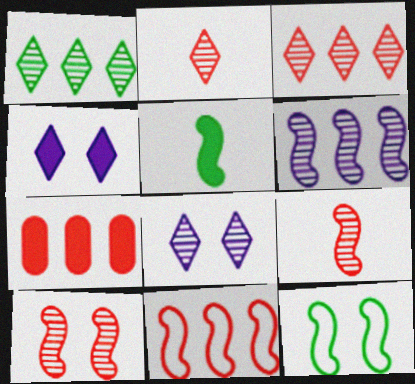[[1, 2, 8], 
[3, 7, 11], 
[4, 5, 7]]